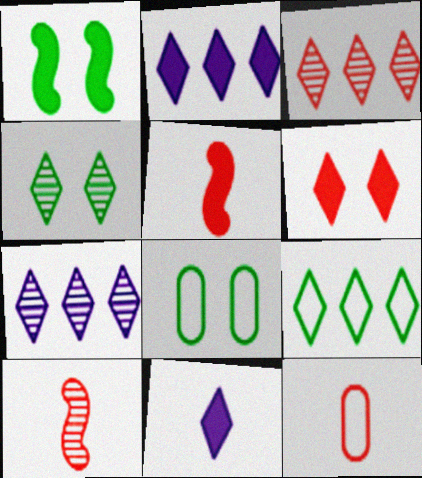[[1, 4, 8], 
[1, 7, 12], 
[2, 3, 9], 
[2, 8, 10], 
[5, 7, 8]]